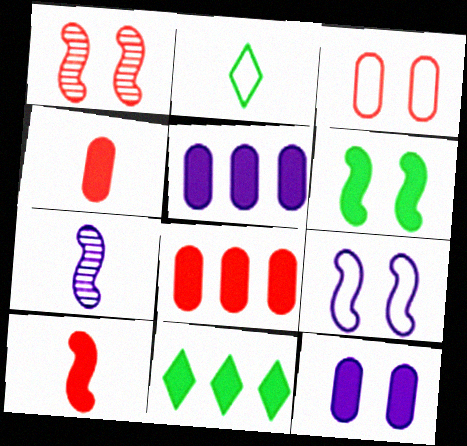[[1, 2, 5], 
[1, 6, 9], 
[2, 4, 7], 
[3, 7, 11], 
[10, 11, 12]]